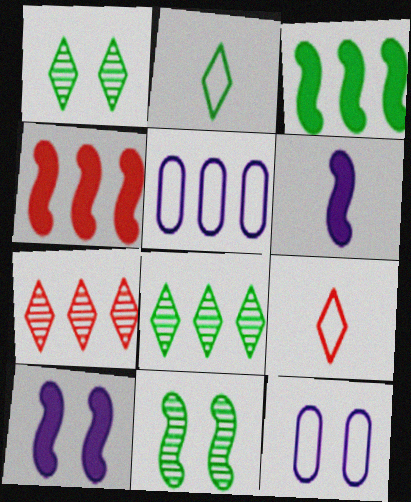[[3, 5, 7], 
[4, 5, 8]]